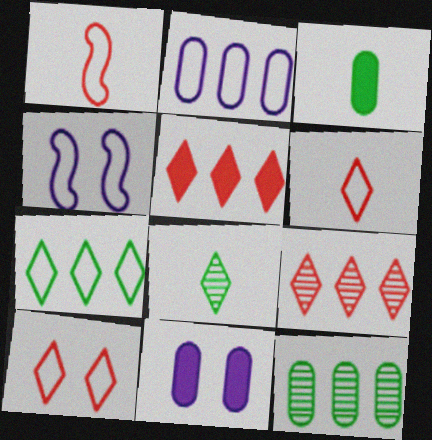[[3, 4, 9]]